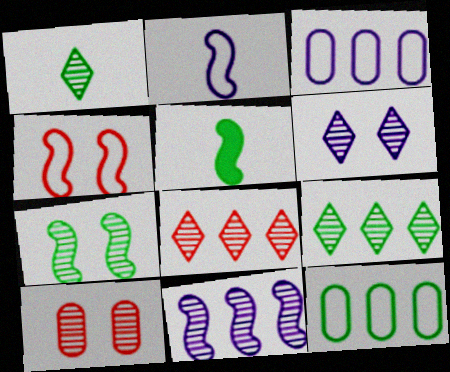[[1, 6, 8], 
[1, 10, 11], 
[4, 5, 11], 
[6, 7, 10]]